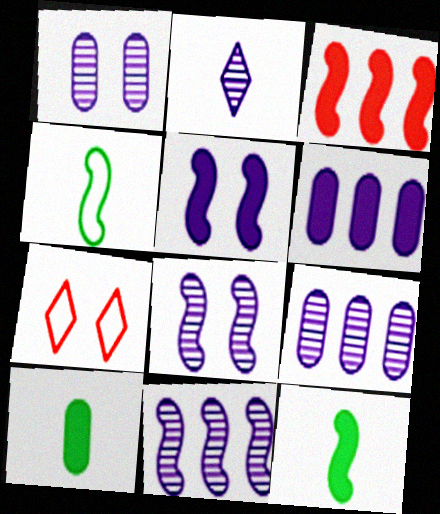[[1, 2, 11], 
[2, 8, 9], 
[3, 4, 8], 
[3, 5, 12], 
[7, 9, 12], 
[7, 10, 11]]